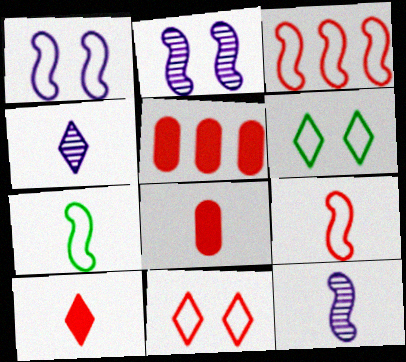[[1, 3, 7], 
[4, 7, 8], 
[5, 6, 12]]